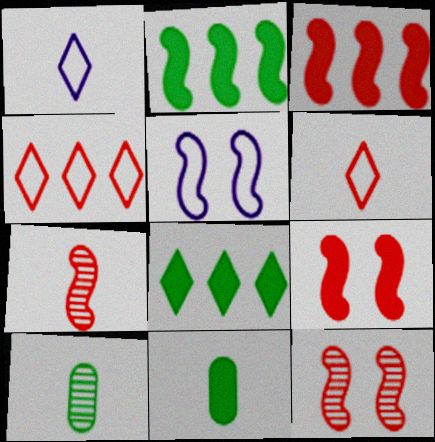[[1, 7, 11], 
[2, 5, 7]]